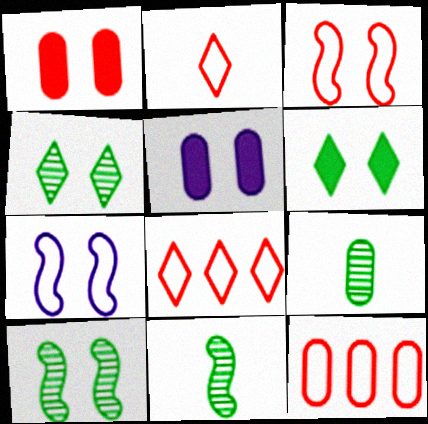[[1, 4, 7], 
[2, 3, 12], 
[3, 4, 5], 
[5, 8, 11], 
[5, 9, 12]]